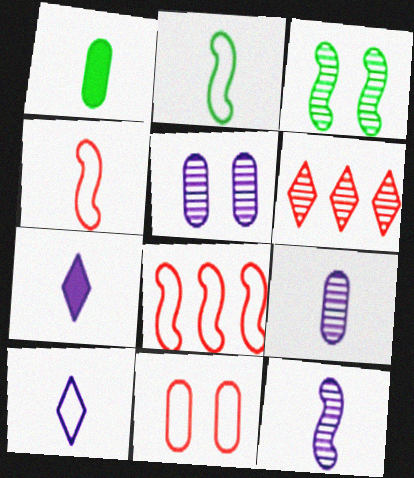[[3, 6, 9]]